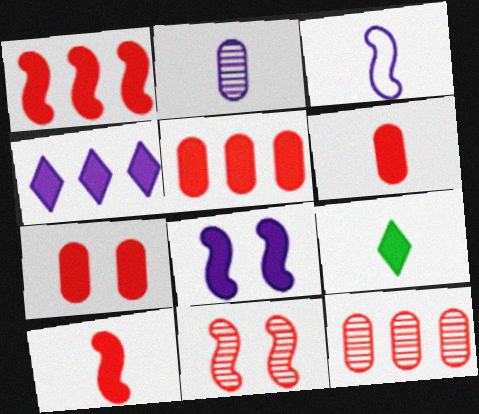[[5, 6, 7], 
[5, 8, 9]]